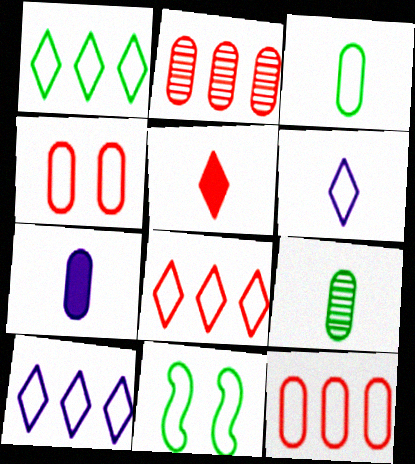[[1, 3, 11], 
[1, 8, 10], 
[6, 11, 12]]